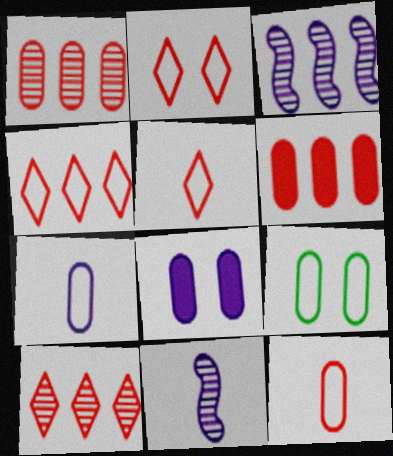[[2, 4, 5]]